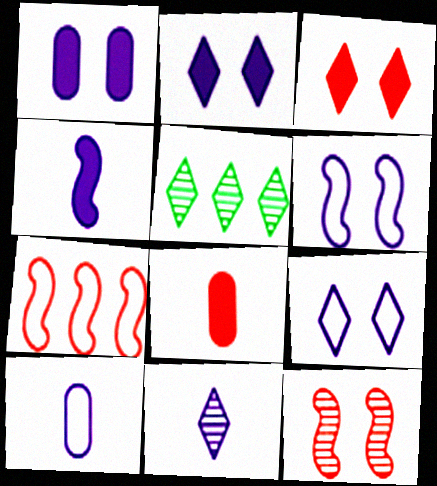[[4, 10, 11], 
[5, 6, 8]]